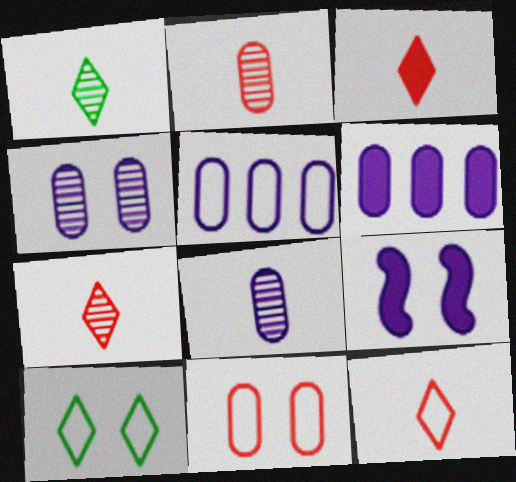[[3, 7, 12]]